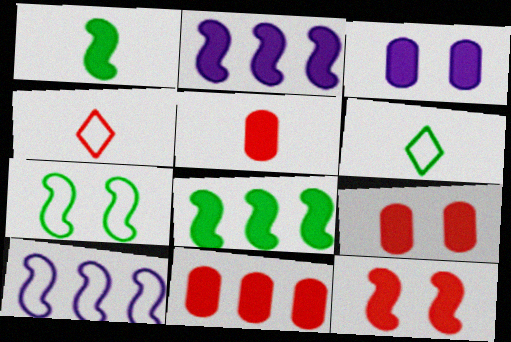[[1, 2, 12], 
[5, 9, 11]]